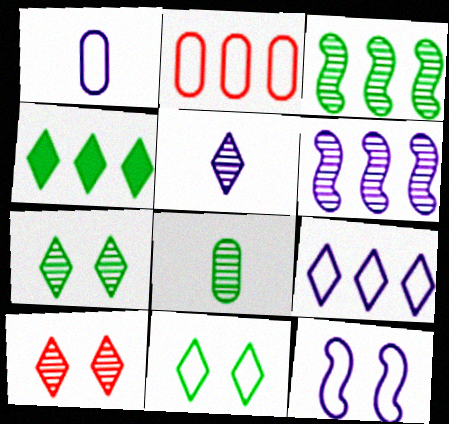[[1, 9, 12], 
[2, 4, 6], 
[3, 7, 8], 
[6, 8, 10]]